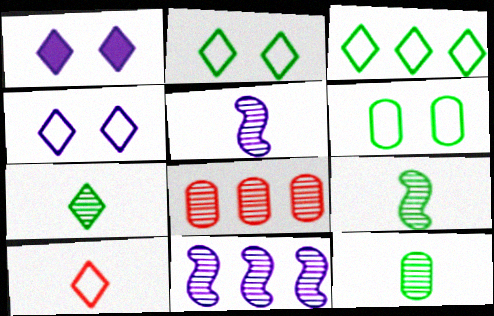[[3, 4, 10], 
[7, 9, 12]]